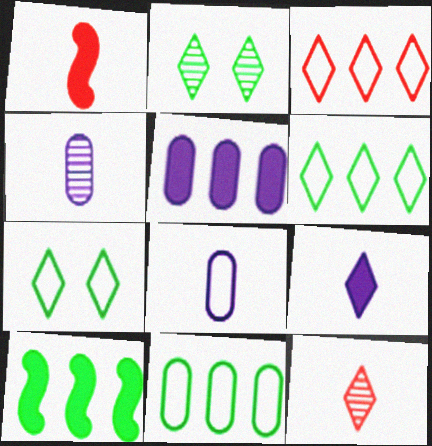[[2, 3, 9]]